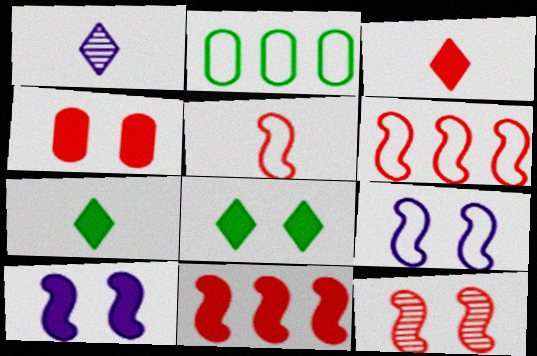[[3, 4, 11], 
[4, 8, 10], 
[5, 11, 12]]